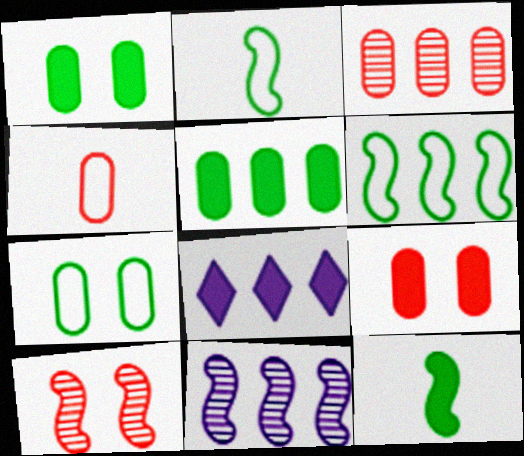[[3, 4, 9], 
[3, 6, 8], 
[8, 9, 12]]